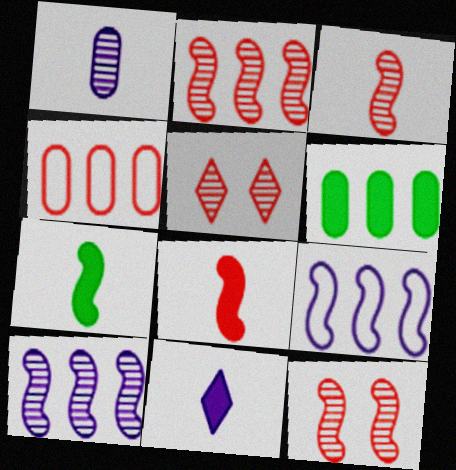[[2, 3, 12], 
[4, 5, 8], 
[7, 9, 12]]